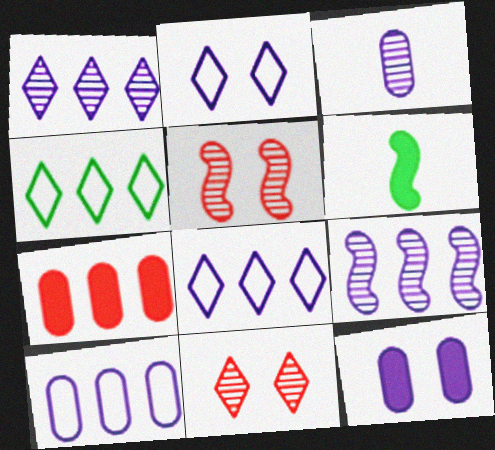[[3, 10, 12], 
[4, 7, 9], 
[6, 10, 11]]